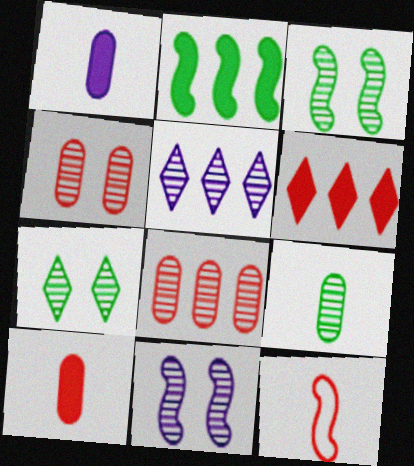[[2, 11, 12], 
[4, 6, 12], 
[4, 7, 11]]